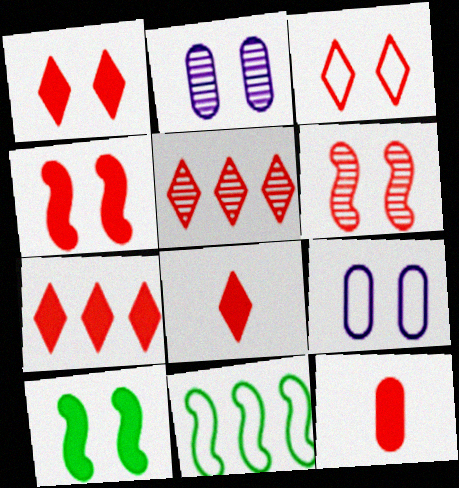[[1, 7, 8], 
[2, 3, 10], 
[2, 8, 11], 
[3, 5, 8], 
[4, 7, 12]]